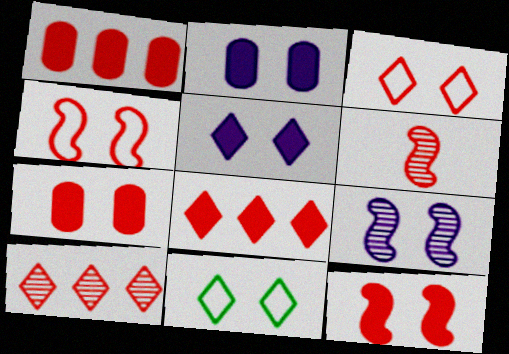[[1, 3, 6], 
[7, 9, 11]]